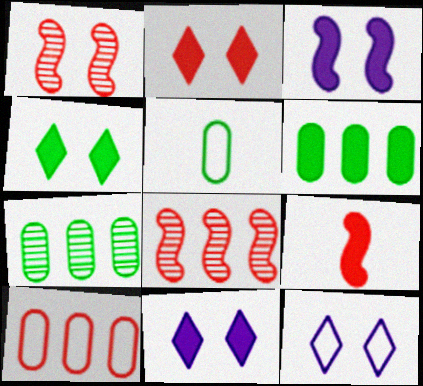[[2, 4, 11], 
[5, 8, 11], 
[6, 9, 11], 
[7, 9, 12]]